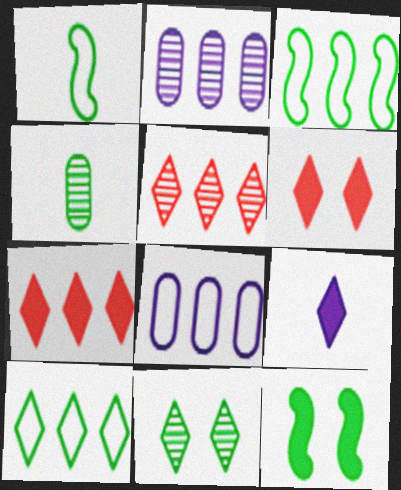[[1, 2, 6], 
[2, 3, 7], 
[4, 10, 12]]